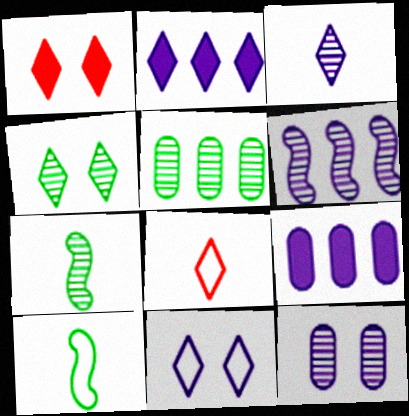[[1, 4, 11], 
[2, 3, 11], 
[2, 4, 8], 
[3, 6, 12], 
[4, 5, 7]]